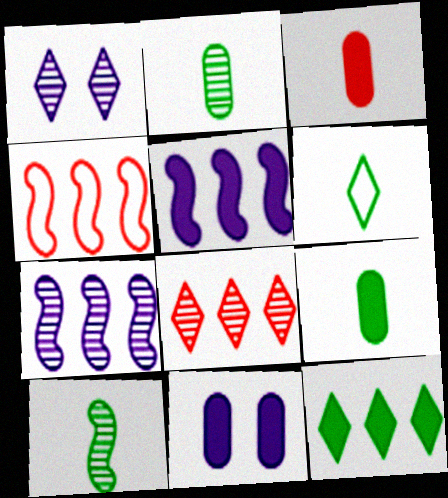[[1, 4, 9], 
[6, 9, 10]]